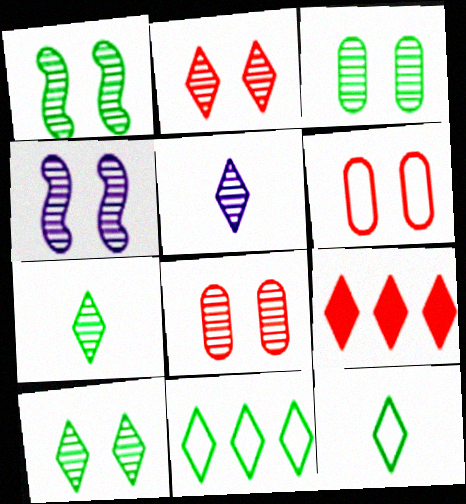[[1, 3, 10], 
[2, 3, 4], 
[4, 8, 10]]